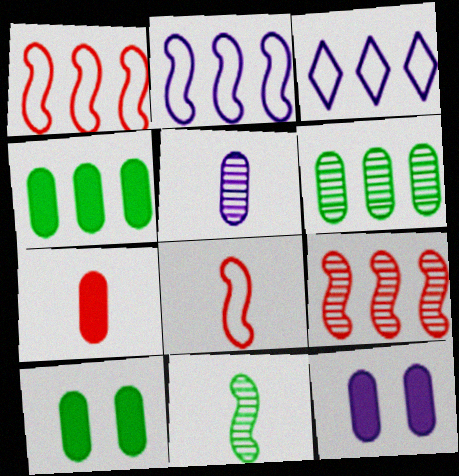[[3, 4, 9], 
[4, 7, 12]]